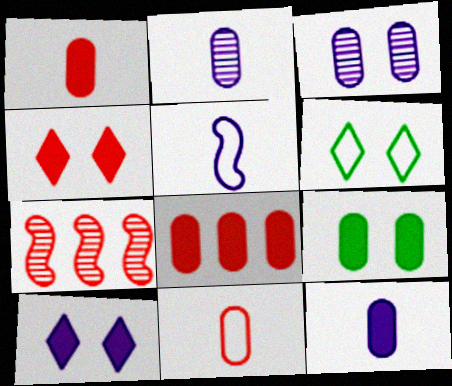[[4, 7, 11], 
[6, 7, 12], 
[8, 9, 12]]